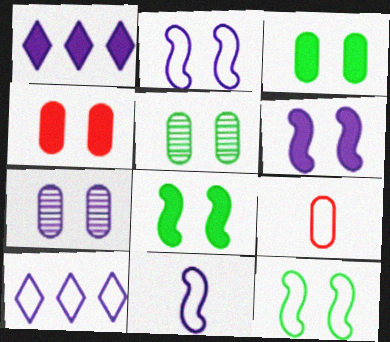[[1, 7, 11], 
[9, 10, 12]]